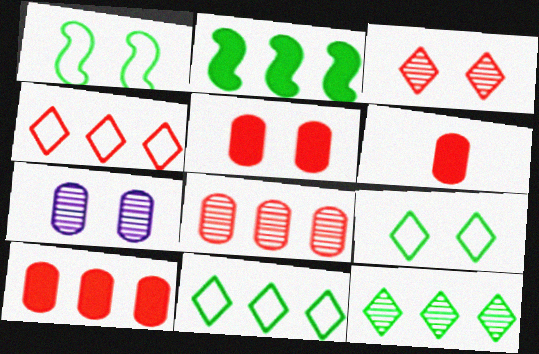[[5, 6, 10]]